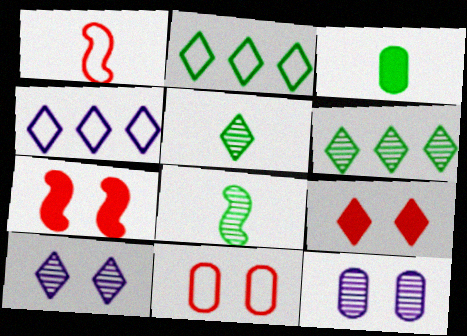[[4, 5, 9]]